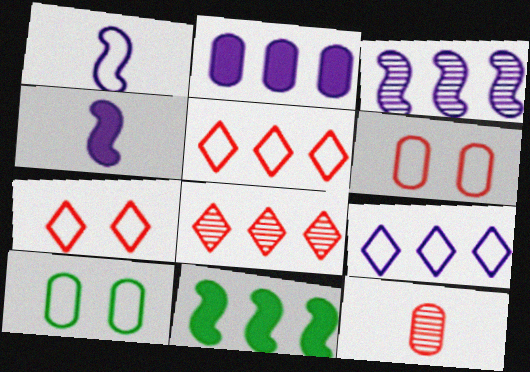[[1, 5, 10], 
[2, 3, 9], 
[2, 10, 12], 
[4, 8, 10]]